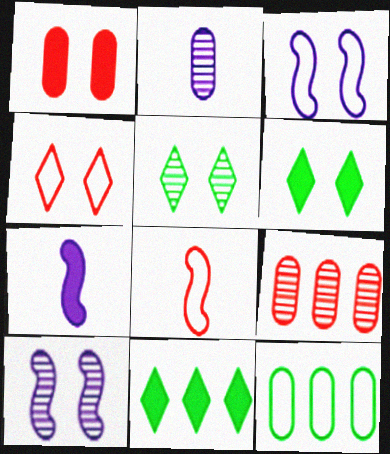[[1, 2, 12], 
[1, 3, 5], 
[1, 7, 11]]